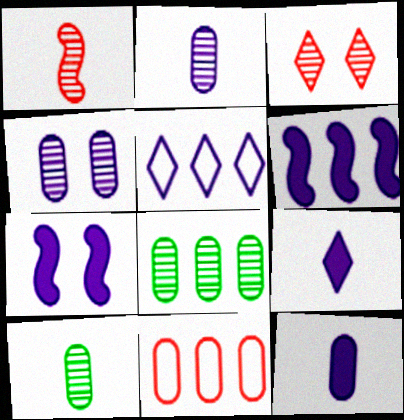[[2, 5, 7]]